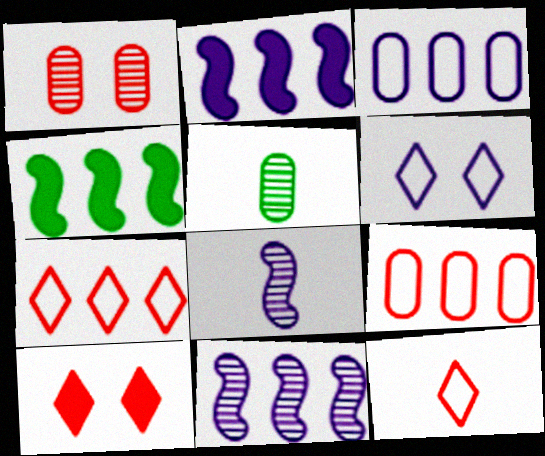[]